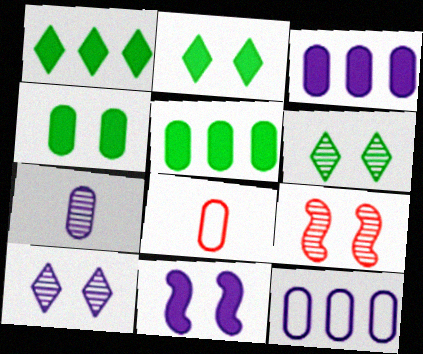[]